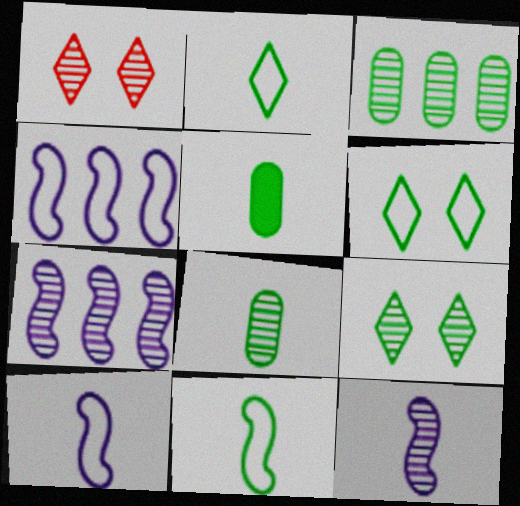[[1, 3, 12], 
[1, 4, 5], 
[1, 7, 8]]